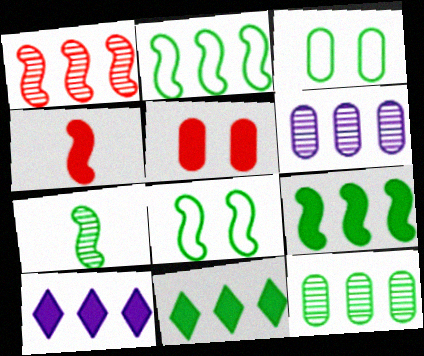[[2, 11, 12], 
[3, 7, 11], 
[7, 8, 9]]